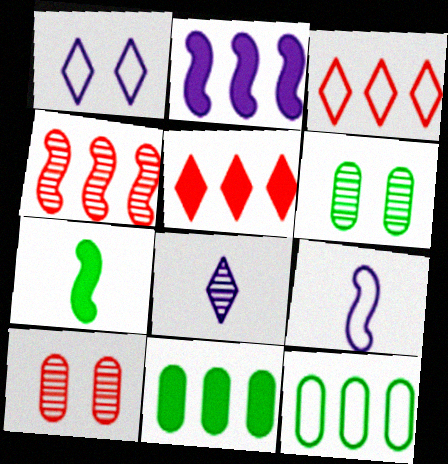[[2, 5, 11], 
[4, 6, 8], 
[5, 6, 9]]